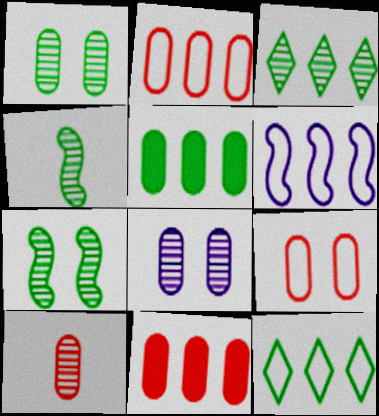[[1, 3, 4], 
[2, 6, 12], 
[3, 6, 11], 
[9, 10, 11]]